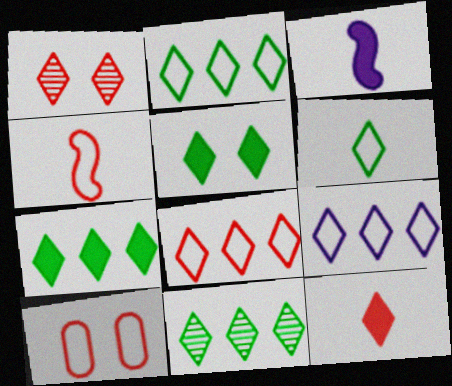[[1, 8, 12], 
[2, 7, 11], 
[2, 8, 9], 
[3, 10, 11], 
[4, 8, 10], 
[5, 6, 11]]